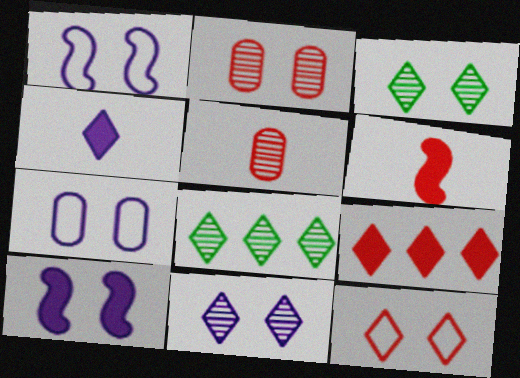[[4, 8, 12], 
[6, 7, 8], 
[7, 10, 11]]